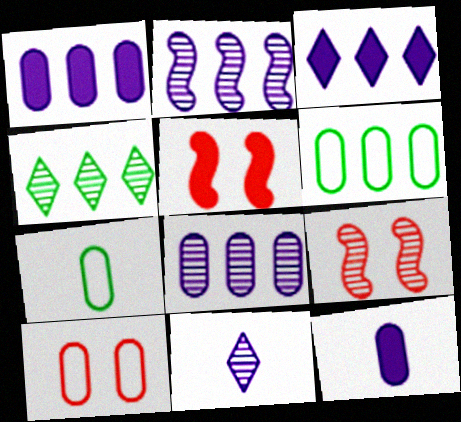[[3, 7, 9], 
[5, 6, 11]]